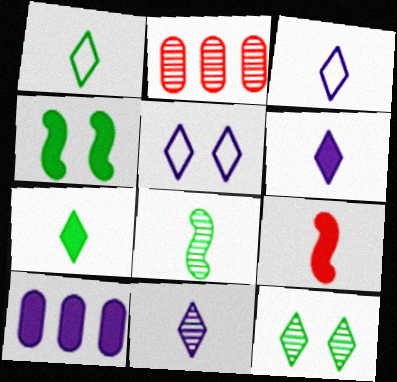[[2, 3, 4], 
[3, 6, 11]]